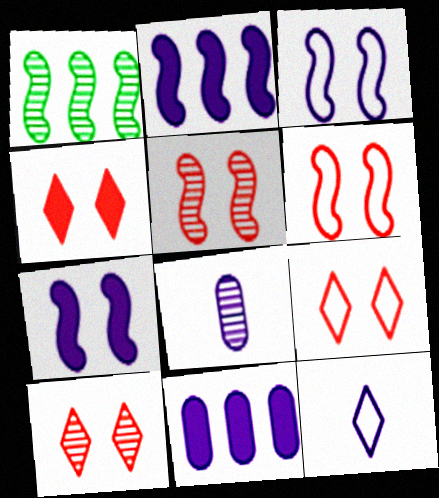[[1, 8, 10], 
[4, 9, 10]]